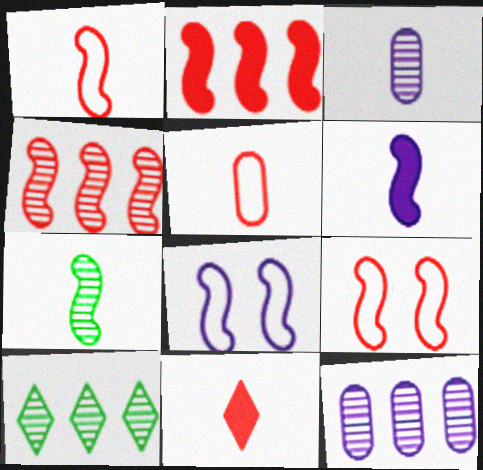[[1, 6, 7], 
[2, 7, 8], 
[4, 10, 12]]